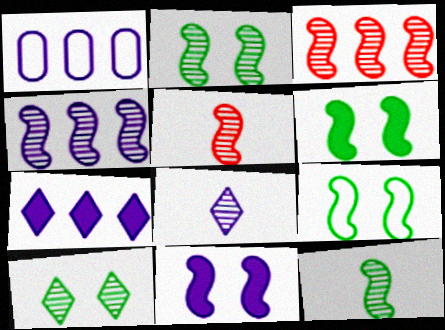[[1, 4, 7], 
[1, 8, 11], 
[2, 4, 5], 
[2, 6, 9]]